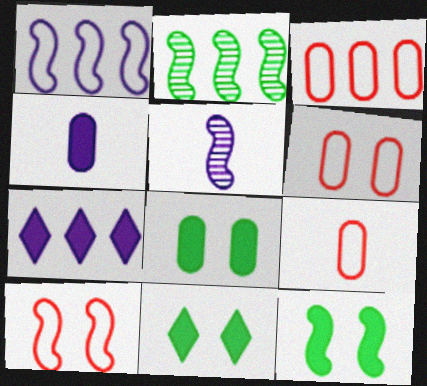[[2, 3, 7], 
[3, 5, 11], 
[3, 6, 9], 
[8, 11, 12]]